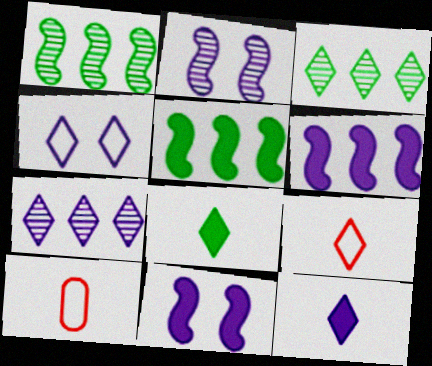[[3, 10, 11], 
[4, 7, 12]]